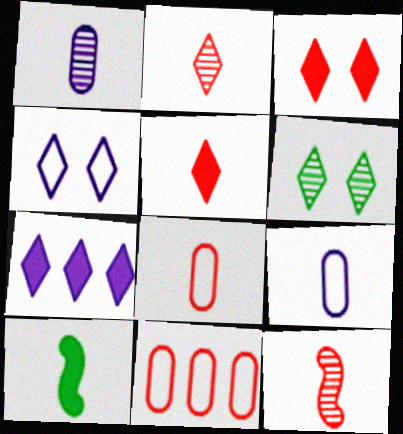[[2, 9, 10], 
[3, 4, 6], 
[3, 11, 12], 
[5, 8, 12]]